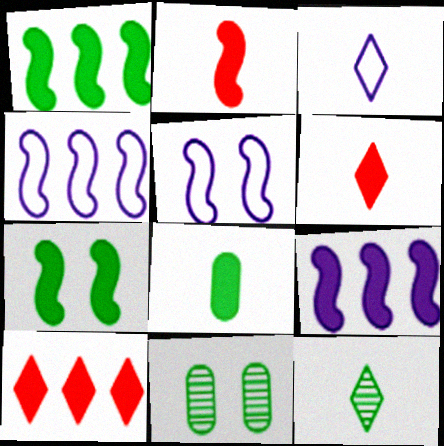[[2, 7, 9], 
[3, 6, 12], 
[4, 6, 11]]